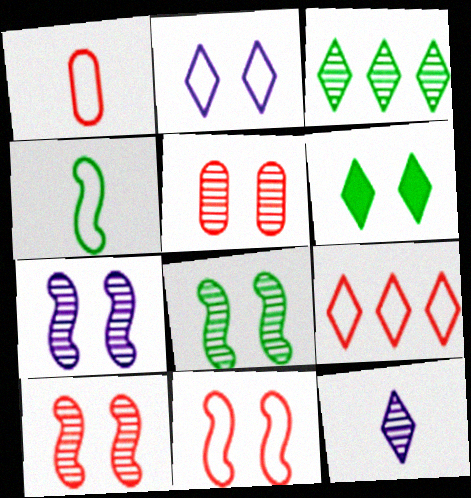[[1, 9, 11], 
[6, 9, 12], 
[7, 8, 10]]